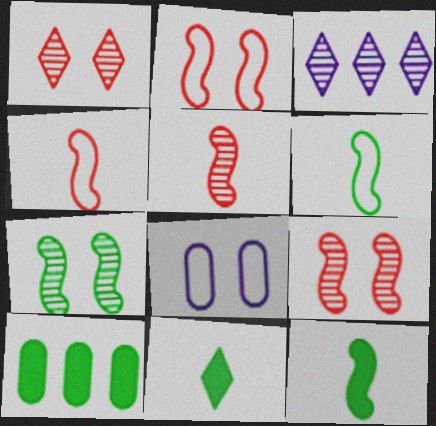[]